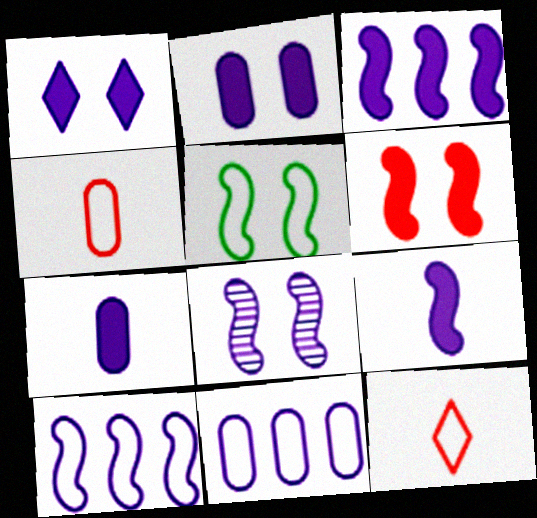[[1, 3, 7], 
[5, 6, 8], 
[5, 11, 12], 
[8, 9, 10]]